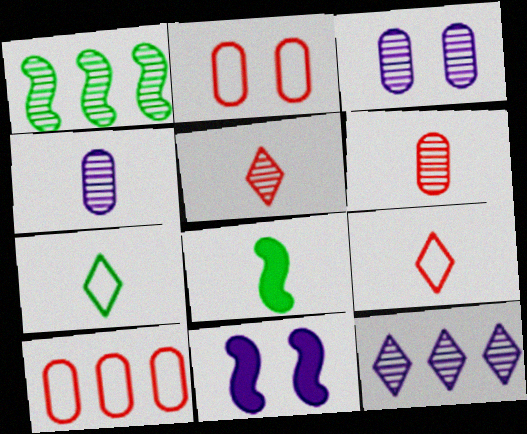[[1, 3, 5], 
[2, 8, 12], 
[4, 8, 9]]